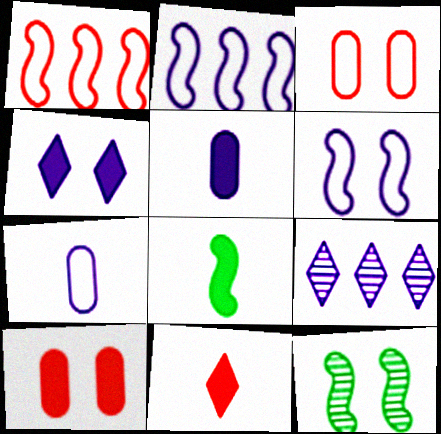[[3, 4, 12], 
[3, 8, 9], 
[5, 6, 9], 
[5, 8, 11]]